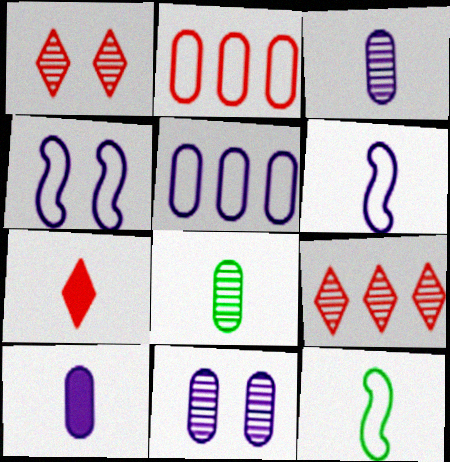[[3, 7, 12], 
[5, 10, 11], 
[6, 7, 8]]